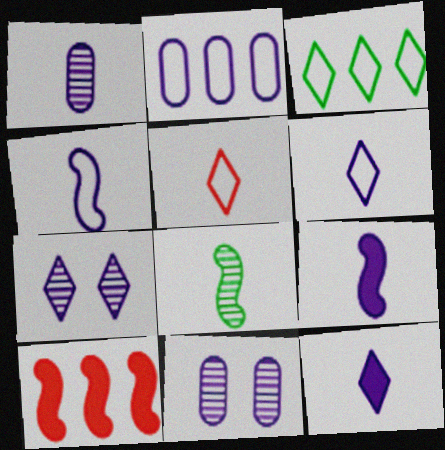[[1, 4, 12], 
[1, 6, 9], 
[2, 7, 9]]